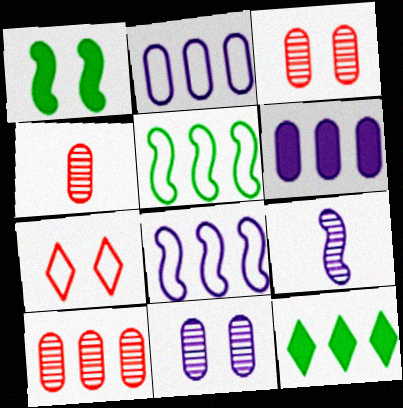[[1, 7, 11], 
[3, 4, 10], 
[8, 10, 12]]